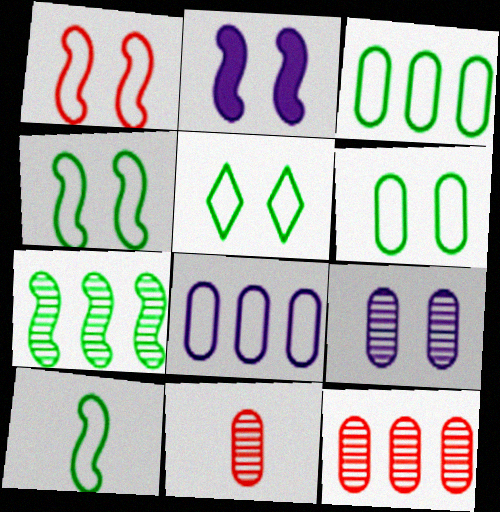[[3, 5, 10], 
[4, 5, 6]]